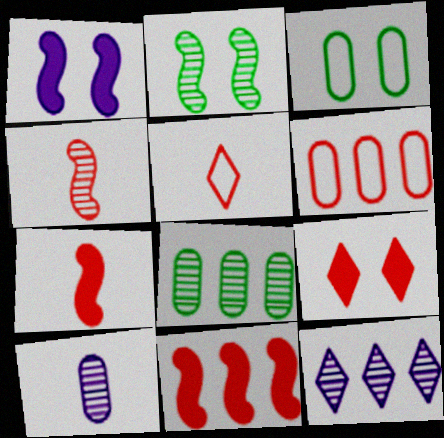[[1, 5, 8], 
[3, 7, 12], 
[4, 6, 9]]